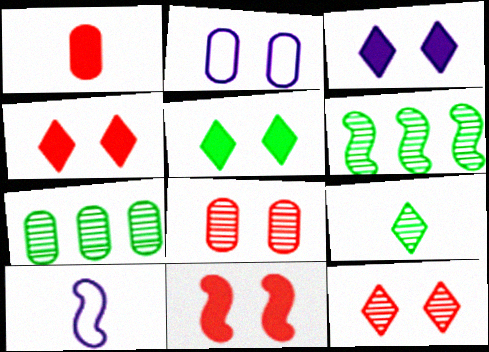[[1, 2, 7], 
[1, 9, 10], 
[3, 4, 5], 
[4, 7, 10], 
[6, 10, 11]]